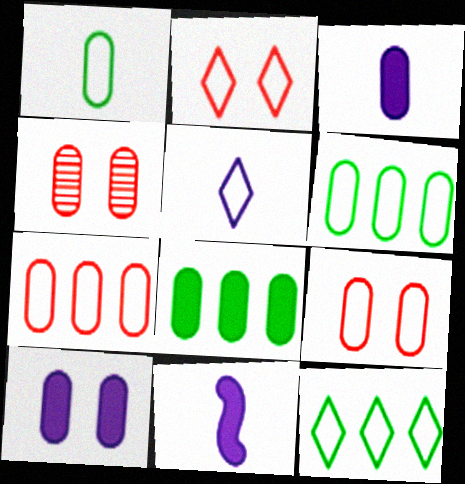[[2, 5, 12], 
[3, 4, 6], 
[4, 11, 12]]